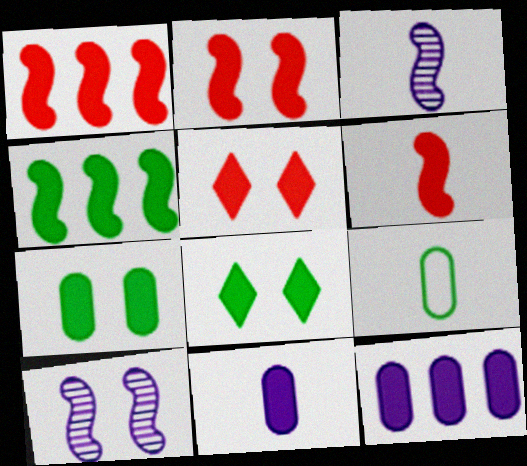[[1, 2, 6], 
[1, 8, 11], 
[4, 5, 11], 
[6, 8, 12]]